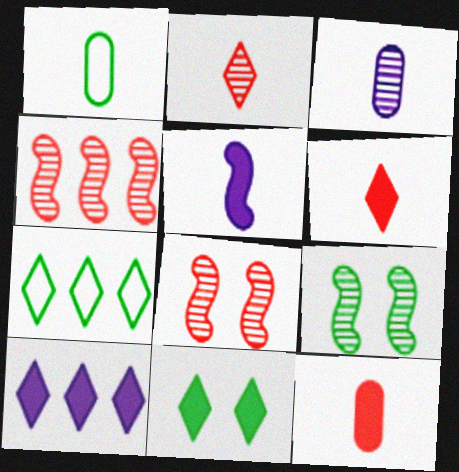[[1, 2, 5], 
[1, 3, 12], 
[1, 8, 10], 
[6, 10, 11]]